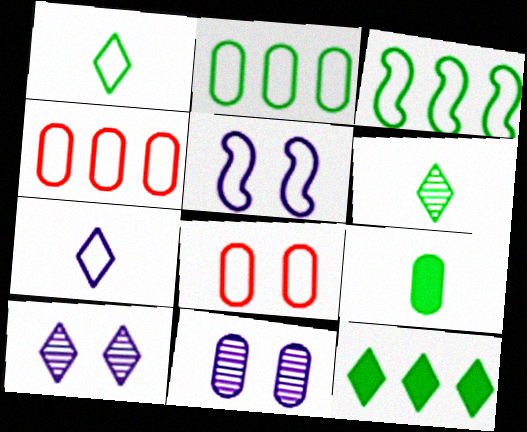[[1, 4, 5], 
[3, 7, 8], 
[4, 9, 11]]